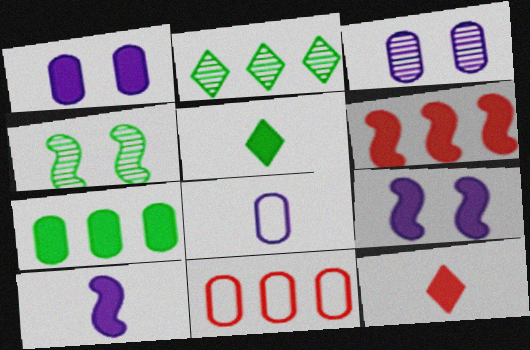[[1, 5, 6], 
[7, 9, 12]]